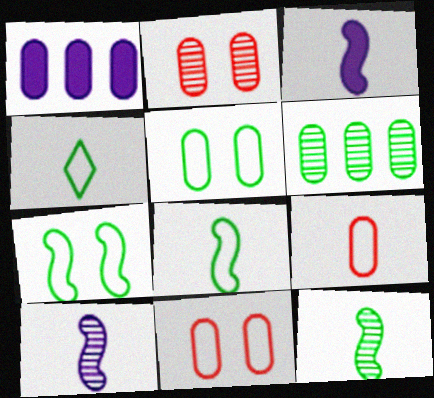[]